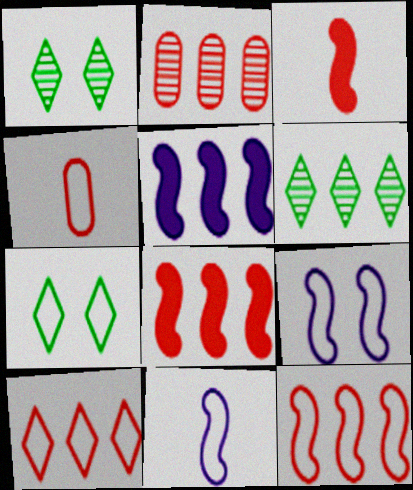[[1, 4, 5], 
[2, 8, 10]]